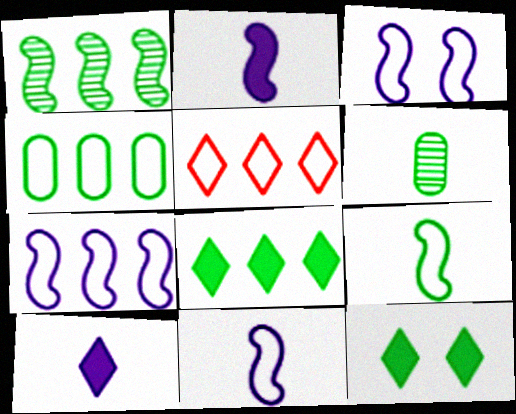[[1, 4, 8], 
[3, 7, 11], 
[4, 5, 7]]